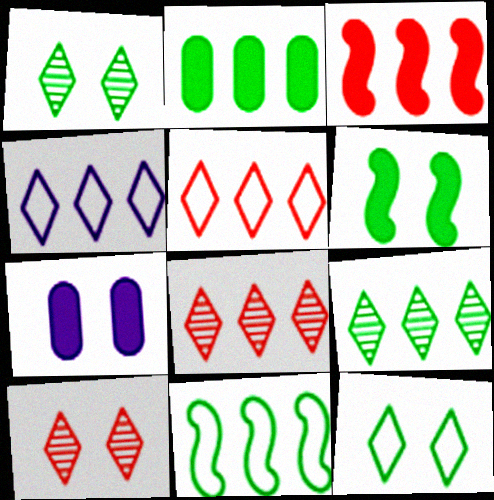[[2, 9, 11]]